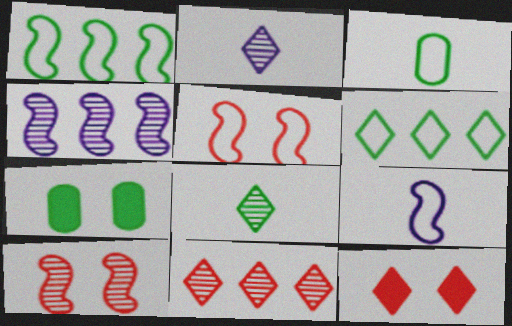[[1, 5, 9], 
[1, 7, 8], 
[2, 6, 12], 
[3, 4, 12], 
[7, 9, 11]]